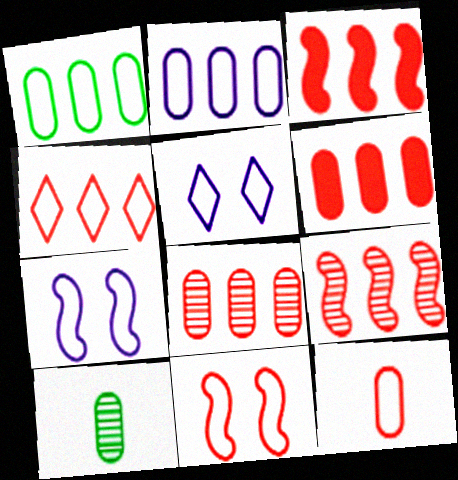[[3, 4, 8], 
[3, 5, 10], 
[4, 6, 9], 
[4, 11, 12]]